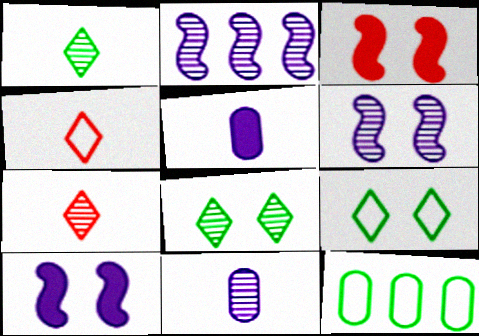[[7, 10, 12]]